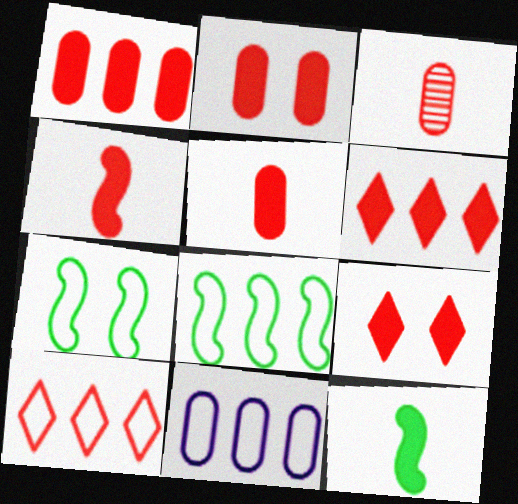[[1, 2, 5], 
[1, 4, 9], 
[2, 4, 6], 
[8, 10, 11]]